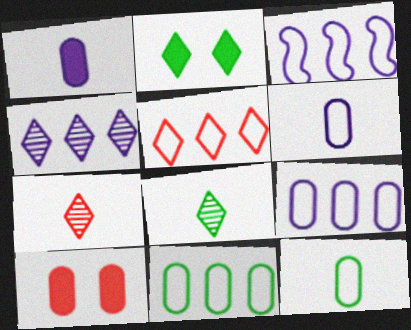[[3, 5, 11], 
[3, 8, 10]]